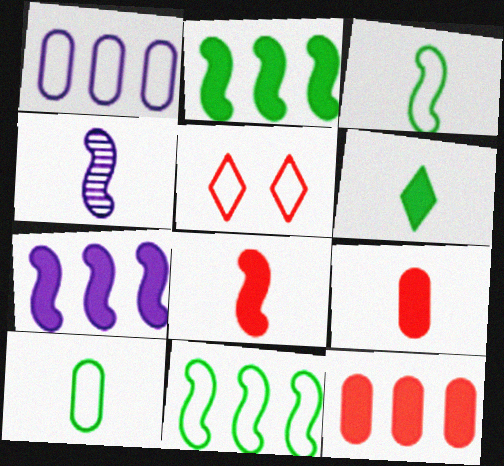[[1, 3, 5], 
[3, 4, 8]]